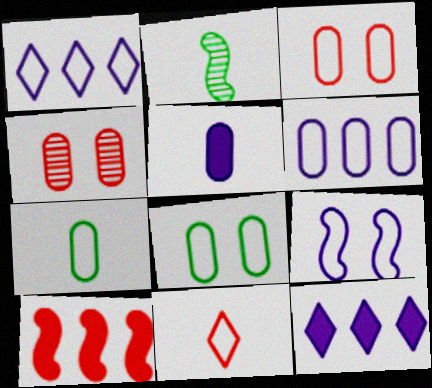[[2, 3, 12], 
[2, 5, 11], 
[2, 9, 10], 
[3, 6, 7], 
[4, 10, 11]]